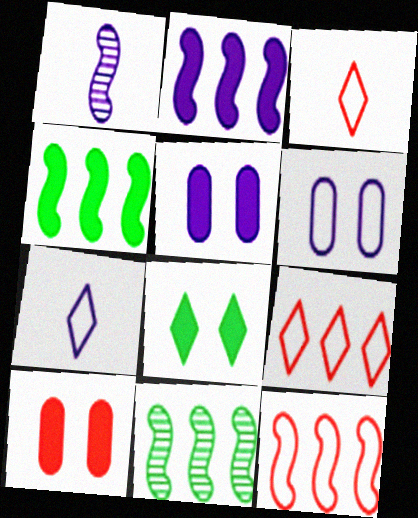[[2, 11, 12], 
[3, 5, 11], 
[7, 10, 11]]